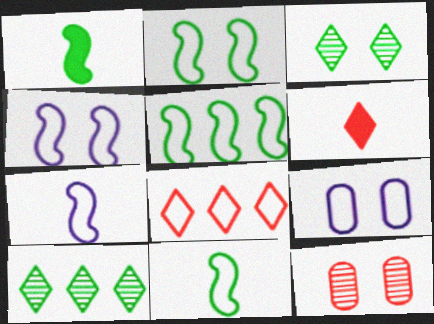[[2, 5, 11], 
[8, 9, 11]]